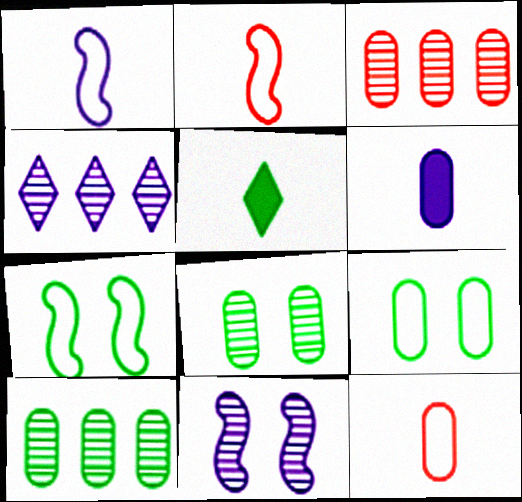[[3, 6, 9], 
[5, 7, 10]]